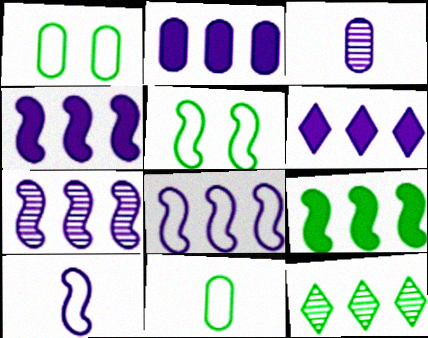[[2, 4, 6], 
[4, 7, 8]]